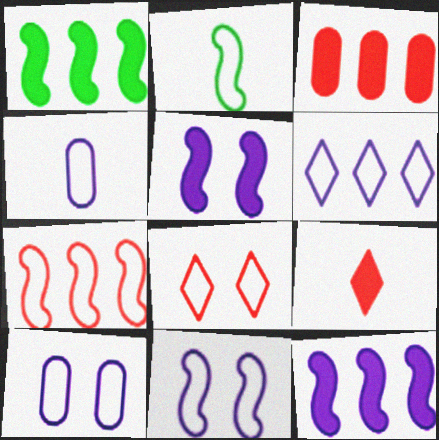[[2, 7, 11], 
[4, 6, 11]]